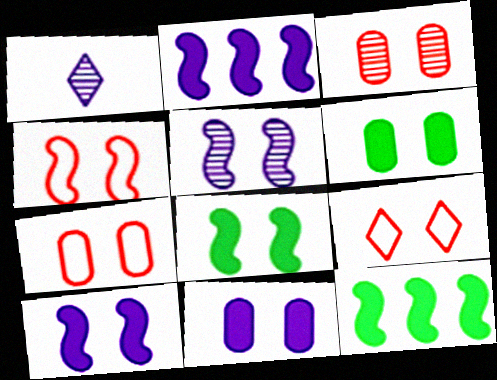[[1, 7, 12], 
[4, 5, 8], 
[4, 7, 9], 
[5, 6, 9]]